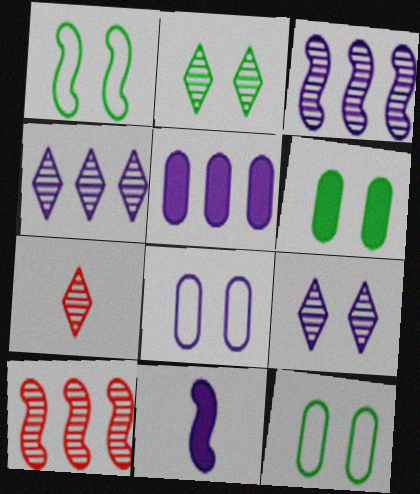[[1, 2, 6], 
[1, 5, 7], 
[1, 10, 11], 
[2, 4, 7], 
[4, 8, 11]]